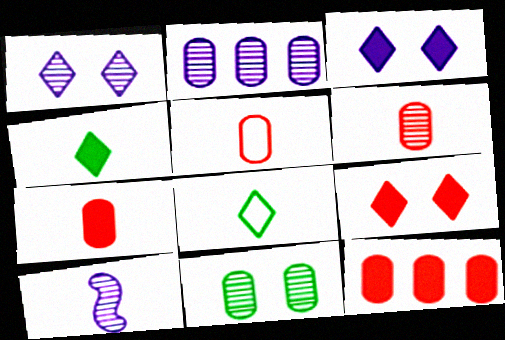[[1, 2, 10], 
[2, 6, 11], 
[4, 5, 10], 
[5, 6, 7], 
[7, 8, 10]]